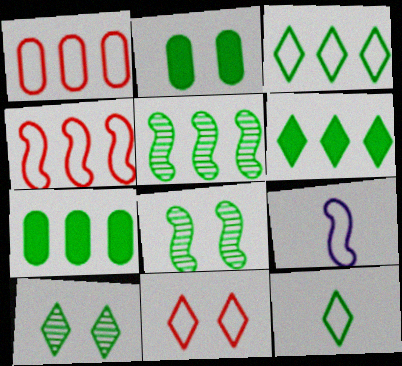[[2, 5, 12], 
[3, 5, 7], 
[6, 10, 12], 
[7, 8, 12]]